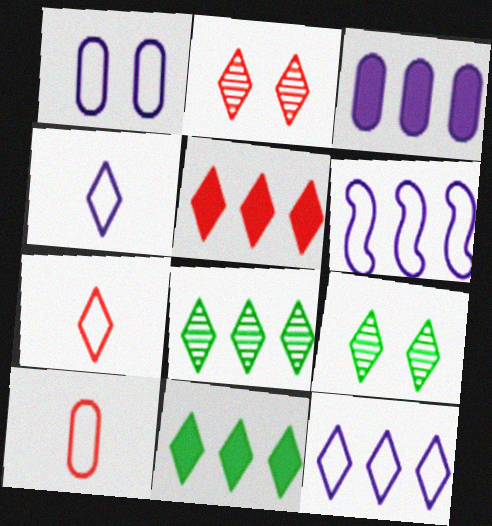[[1, 4, 6], 
[2, 4, 11], 
[2, 5, 7], 
[4, 5, 9], 
[5, 8, 12]]